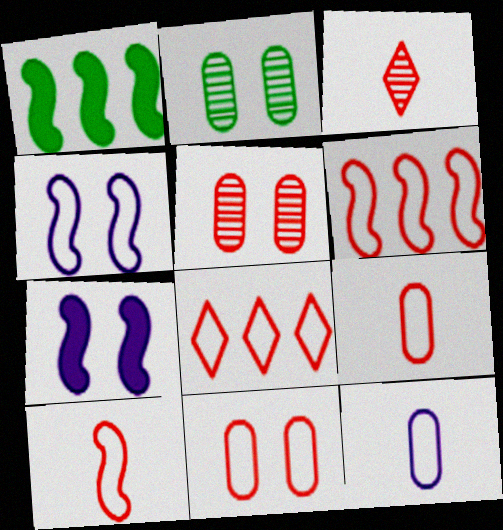[[8, 10, 11]]